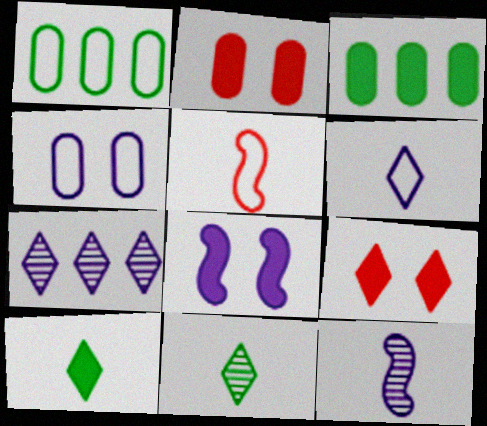[[1, 9, 12]]